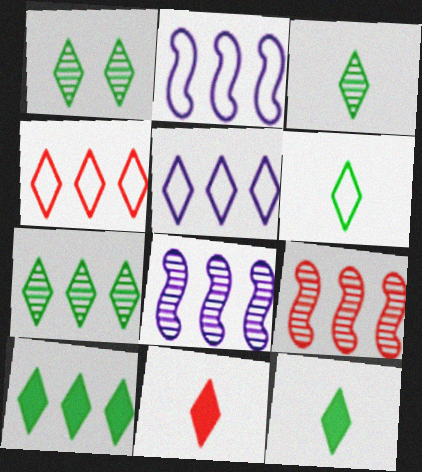[[1, 3, 7], 
[1, 5, 11], 
[1, 6, 10], 
[3, 6, 12]]